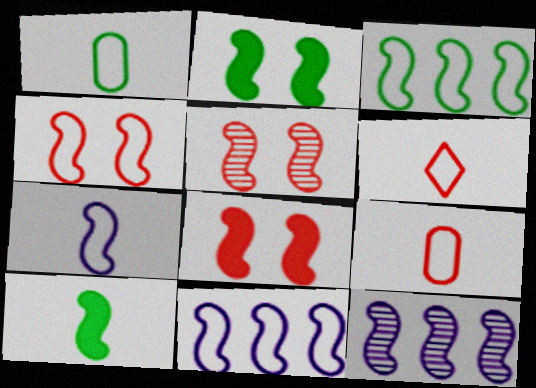[[1, 6, 7], 
[3, 4, 7], 
[4, 5, 8], 
[4, 10, 12], 
[5, 10, 11]]